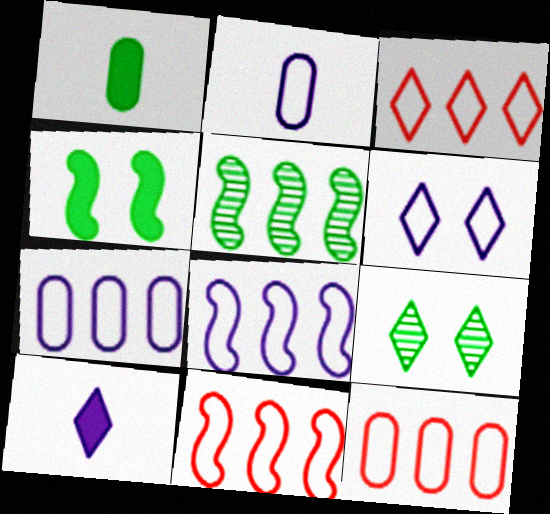[[2, 6, 8], 
[3, 9, 10], 
[3, 11, 12]]